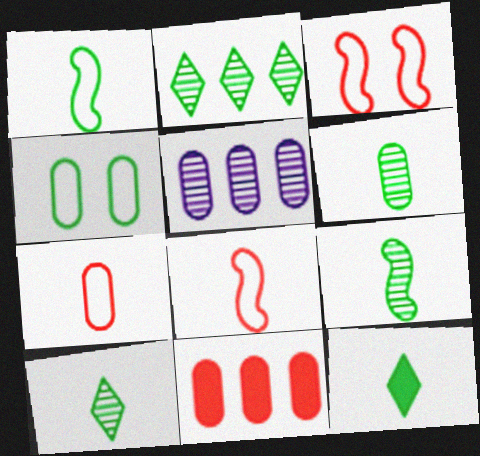[[1, 6, 12], 
[3, 5, 12], 
[6, 9, 10]]